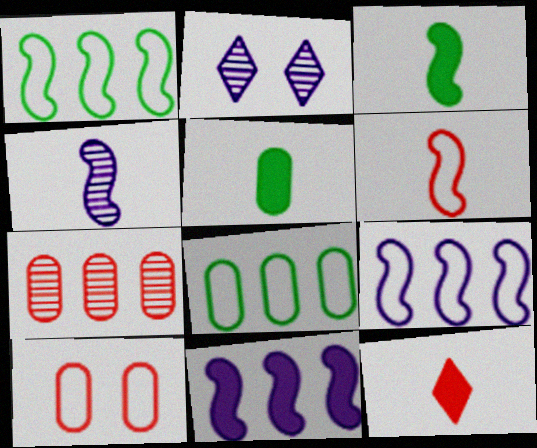[[3, 4, 6]]